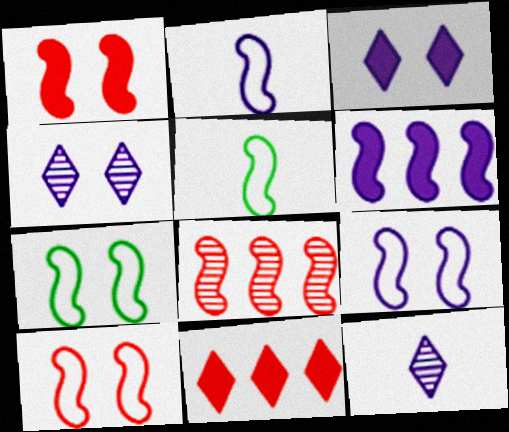[[7, 9, 10]]